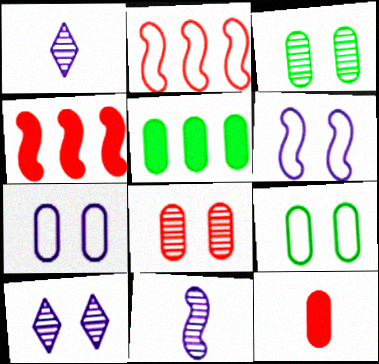[[1, 4, 9]]